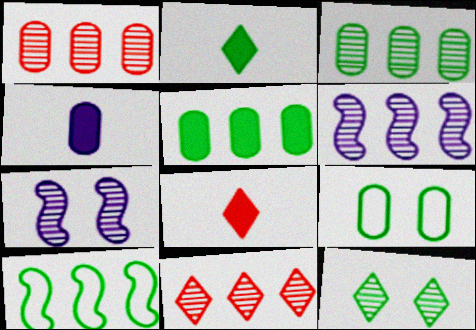[[1, 4, 9], 
[3, 6, 11], 
[6, 8, 9]]